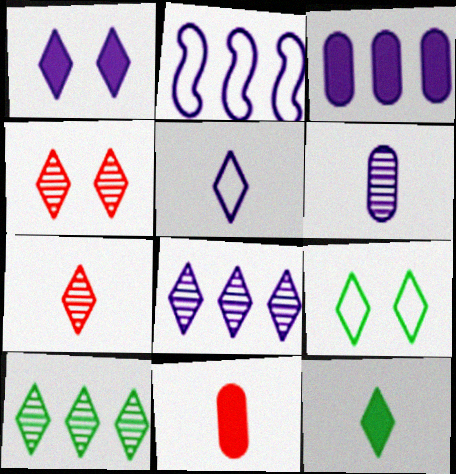[[1, 2, 6], 
[1, 4, 9], 
[1, 5, 8], 
[2, 3, 8], 
[5, 7, 12], 
[9, 10, 12]]